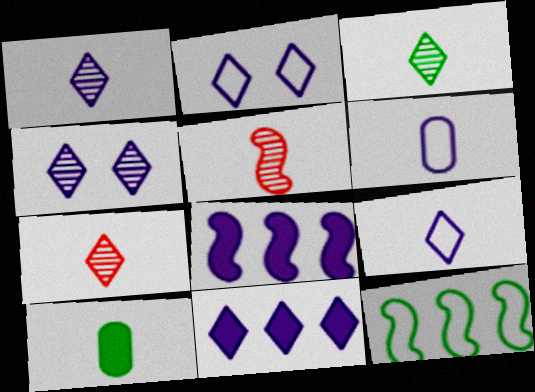[[1, 2, 11], 
[1, 3, 7], 
[4, 6, 8], 
[4, 9, 11], 
[5, 9, 10]]